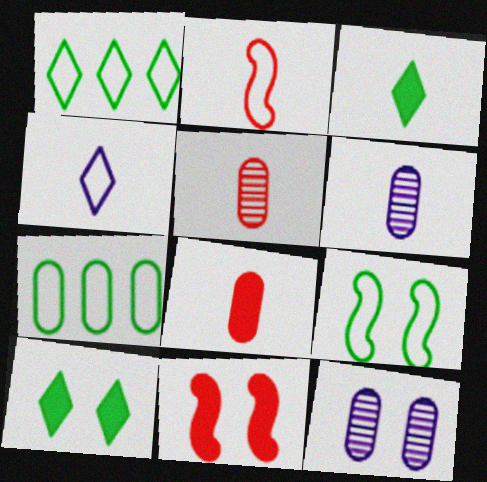[[1, 6, 11], 
[2, 3, 6], 
[7, 8, 12]]